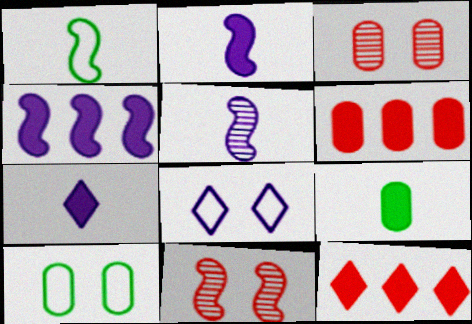[[1, 4, 11], 
[5, 10, 12]]